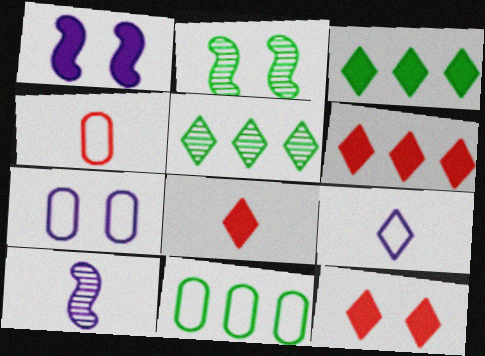[[1, 4, 5], 
[2, 7, 12], 
[4, 7, 11], 
[5, 9, 12], 
[6, 8, 12], 
[10, 11, 12]]